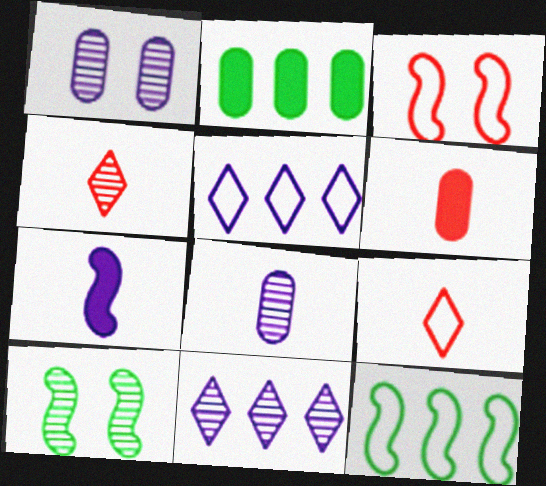[[1, 5, 7], 
[5, 6, 10]]